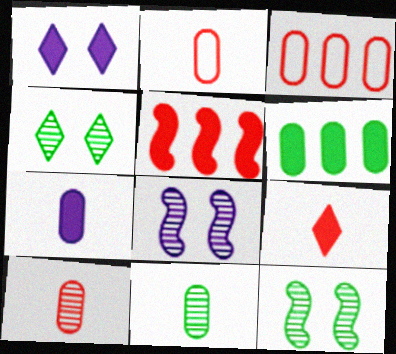[[2, 7, 11]]